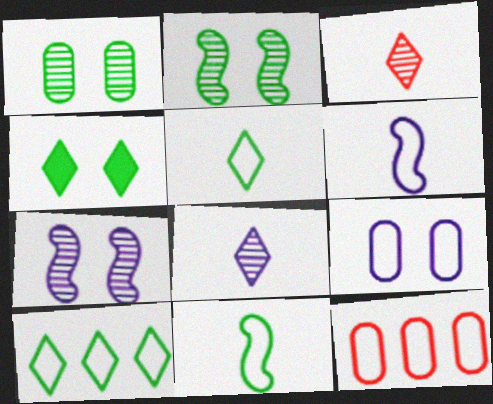[]